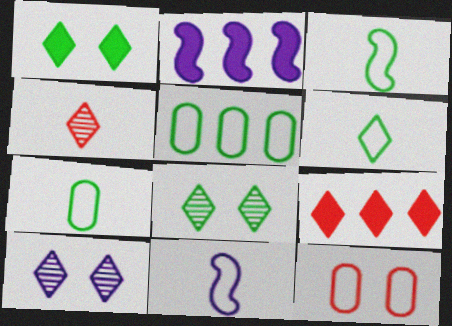[[3, 6, 7], 
[6, 9, 10]]